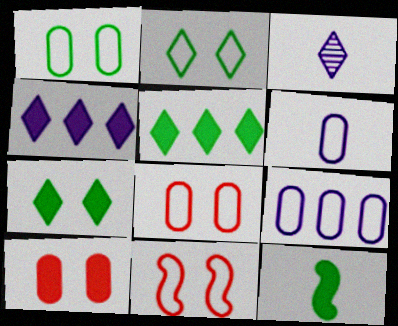[[4, 10, 12]]